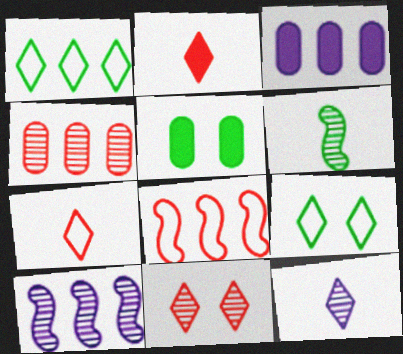[[1, 5, 6], 
[5, 7, 10], 
[5, 8, 12]]